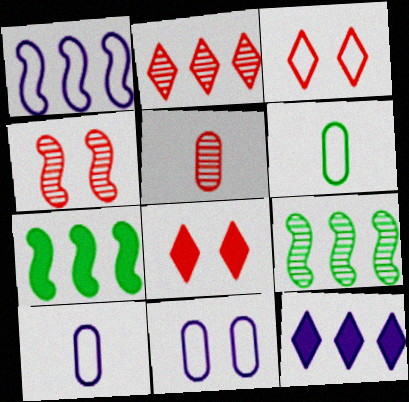[[1, 3, 6], 
[2, 4, 5], 
[4, 6, 12], 
[8, 9, 10]]